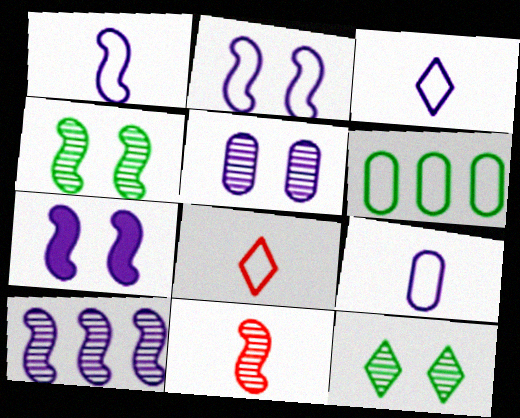[[1, 3, 9], 
[1, 7, 10], 
[2, 6, 8], 
[4, 10, 11]]